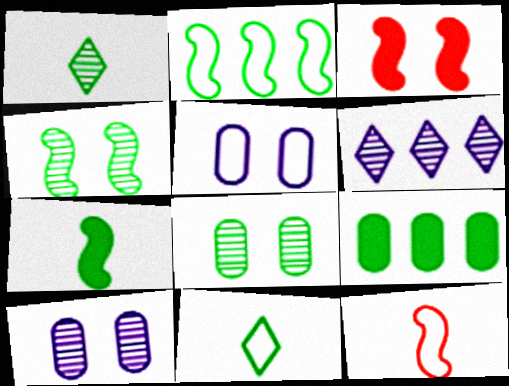[[2, 4, 7], 
[4, 9, 11]]